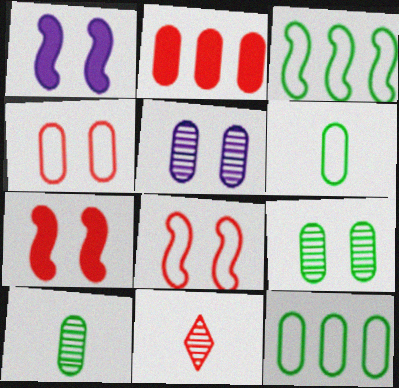[[1, 11, 12], 
[2, 5, 6], 
[2, 8, 11]]